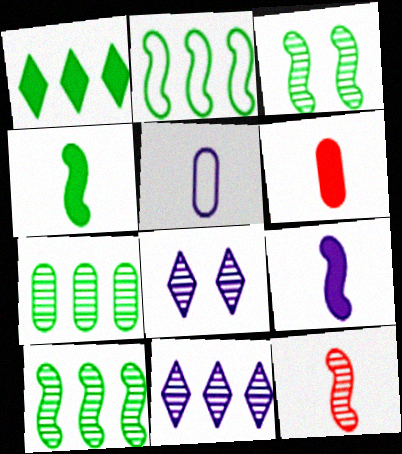[[1, 2, 7], 
[2, 3, 4], 
[2, 6, 8], 
[7, 8, 12]]